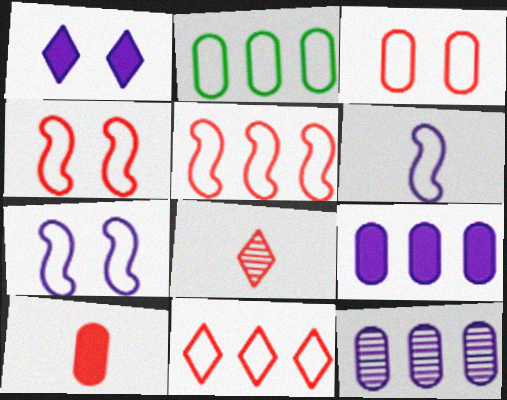[[1, 6, 12]]